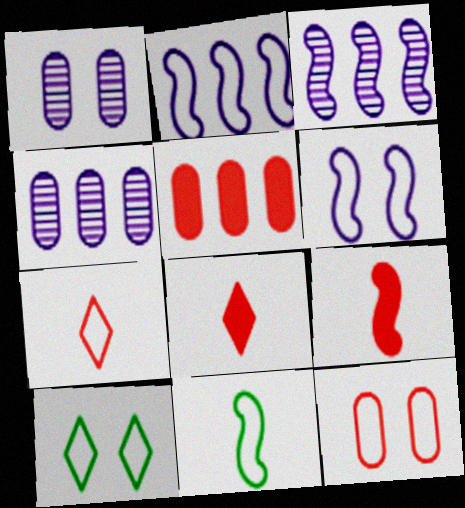[[4, 9, 10], 
[6, 10, 12]]